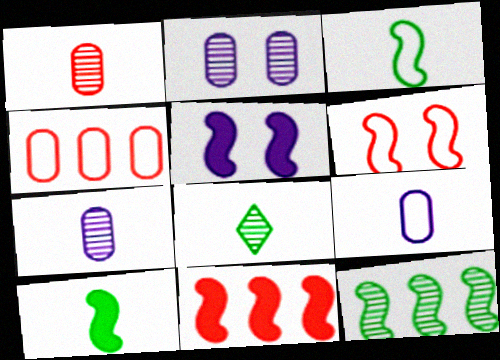[[4, 5, 8], 
[5, 10, 11]]